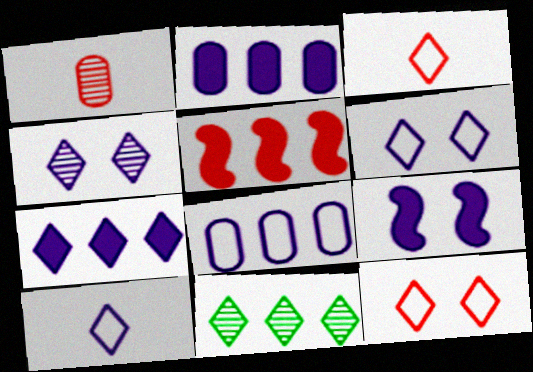[[1, 5, 12], 
[4, 7, 10], 
[5, 8, 11]]